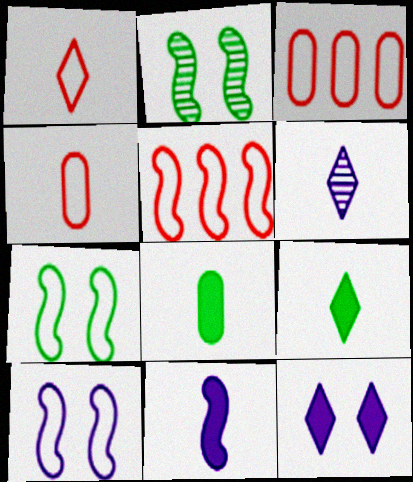[[1, 6, 9], 
[2, 5, 11]]